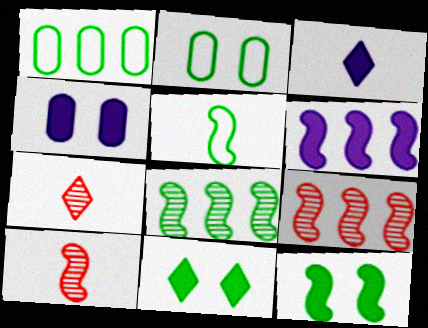[[2, 3, 9], 
[2, 6, 7], 
[3, 4, 6], 
[5, 8, 12]]